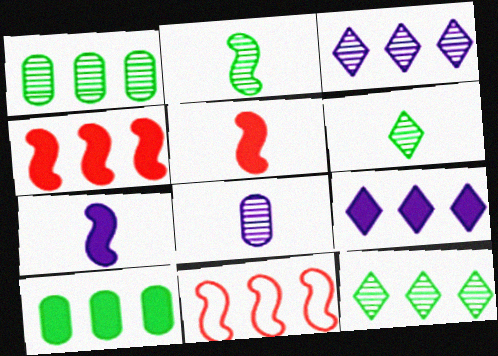[[1, 9, 11], 
[3, 10, 11], 
[4, 9, 10]]